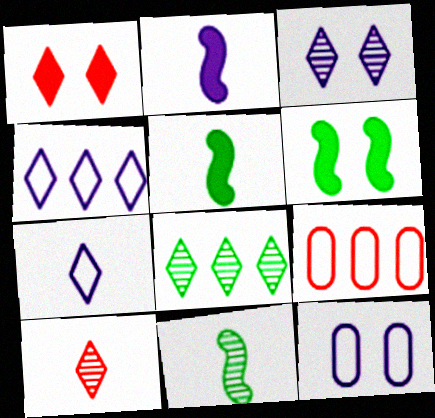[[1, 7, 8], 
[3, 5, 9], 
[3, 8, 10]]